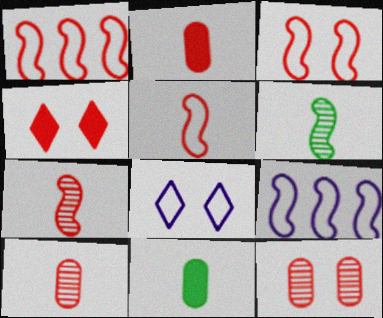[[1, 3, 5], 
[1, 4, 10], 
[3, 4, 12]]